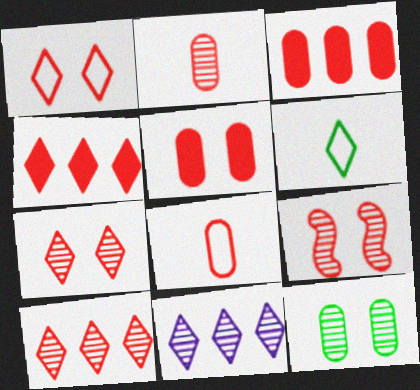[[1, 5, 9], 
[2, 9, 10], 
[4, 8, 9]]